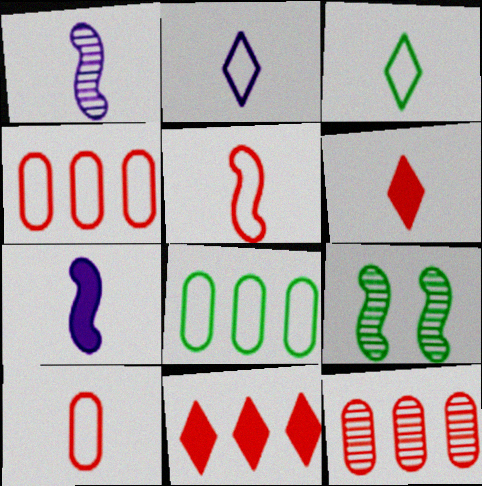[]